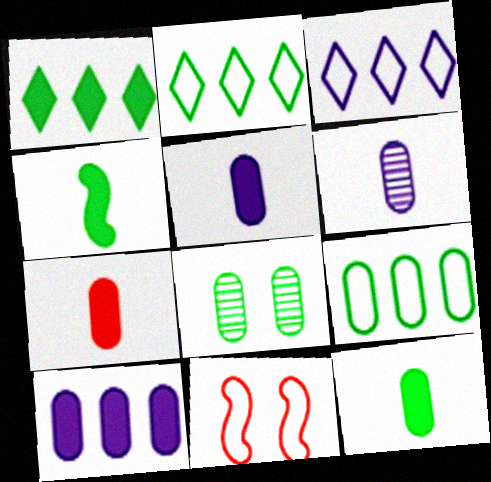[[1, 6, 11], 
[2, 4, 8], 
[5, 7, 12], 
[8, 9, 12]]